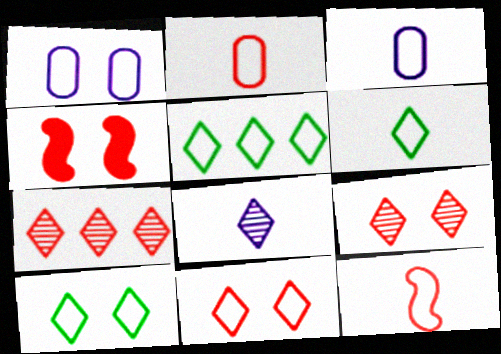[[1, 5, 12], 
[2, 4, 7], 
[3, 6, 12], 
[5, 6, 10]]